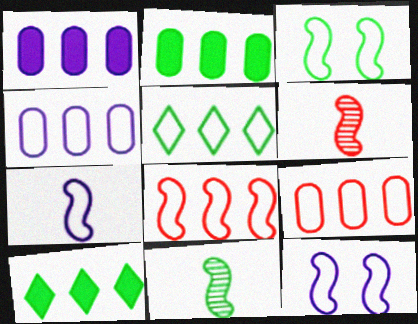[[3, 7, 8], 
[4, 5, 8]]